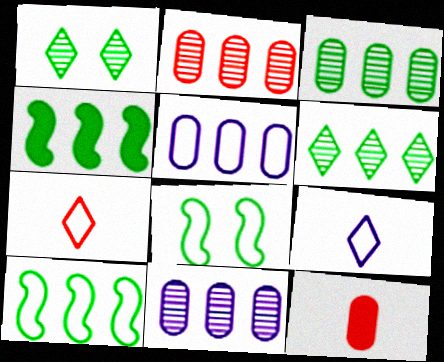[[2, 3, 11], 
[5, 7, 8]]